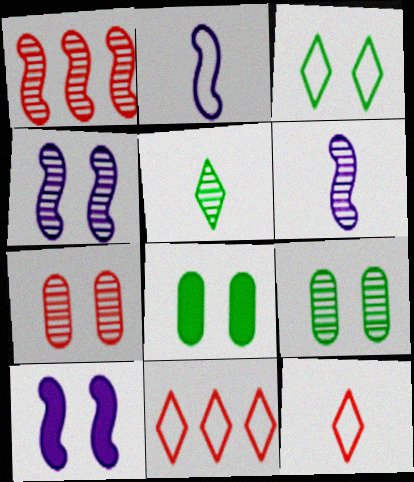[[3, 7, 10], 
[6, 8, 11]]